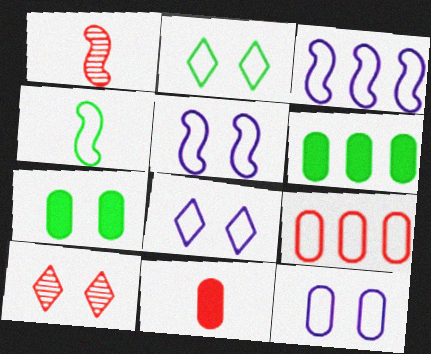[[1, 6, 8], 
[4, 8, 9], 
[5, 7, 10], 
[5, 8, 12]]